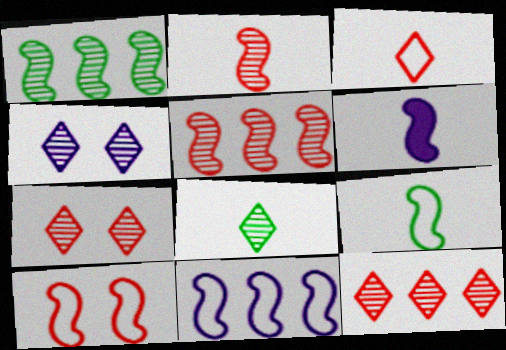[[1, 6, 10], 
[2, 6, 9], 
[4, 8, 12], 
[9, 10, 11]]